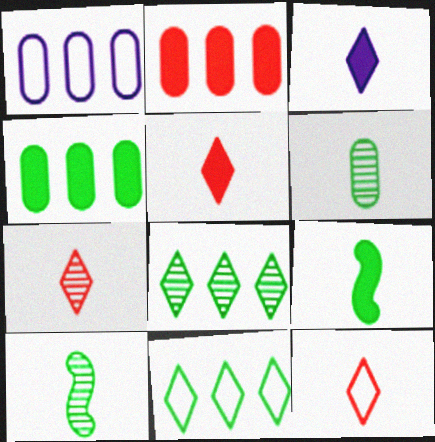[[5, 7, 12]]